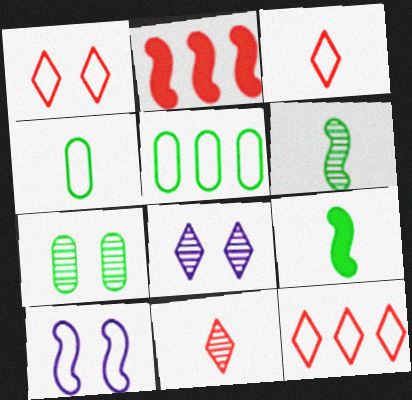[[1, 3, 12], 
[2, 4, 8], 
[2, 6, 10], 
[3, 5, 10], 
[4, 10, 12]]